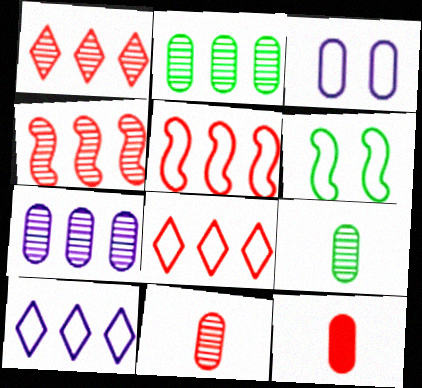[[2, 3, 12]]